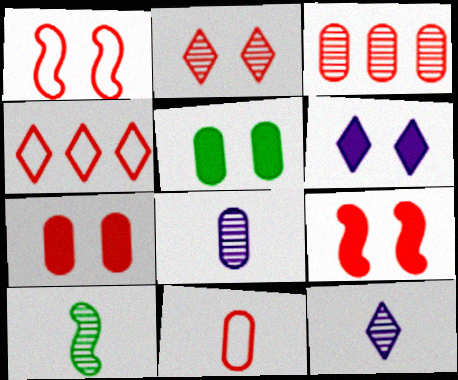[[1, 2, 7], 
[1, 4, 11], 
[3, 7, 11], 
[5, 6, 9]]